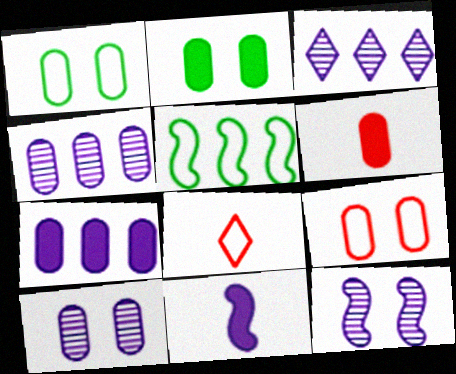[[1, 4, 6], 
[2, 6, 7], 
[2, 9, 10]]